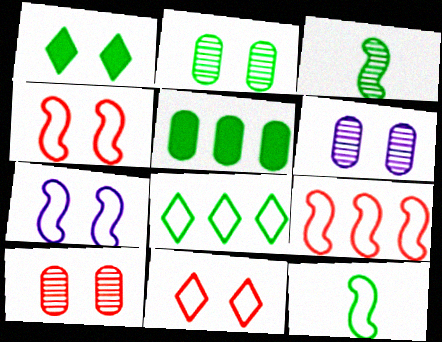[[1, 4, 6], 
[1, 7, 10], 
[2, 6, 10], 
[7, 9, 12]]